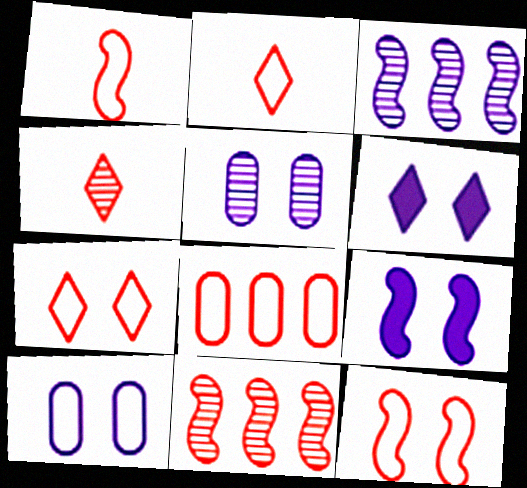[[1, 7, 8], 
[2, 8, 12]]